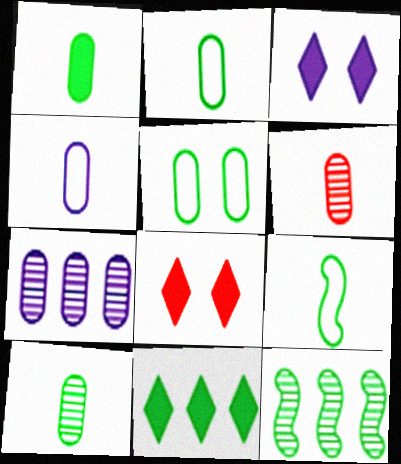[[1, 2, 10], 
[1, 4, 6], 
[4, 8, 12], 
[7, 8, 9]]